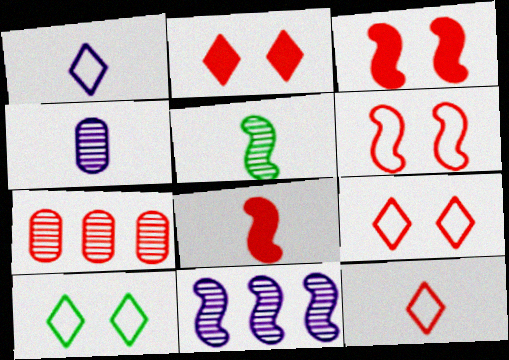[[3, 7, 12], 
[7, 8, 9]]